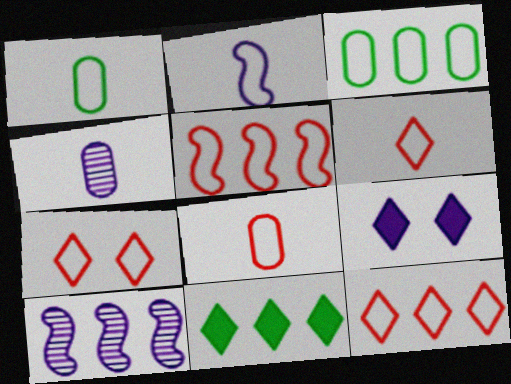[[1, 2, 6], 
[2, 3, 7], 
[5, 7, 8], 
[6, 7, 12]]